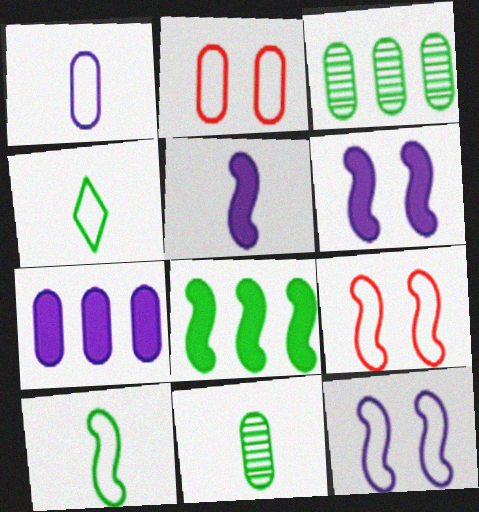[[2, 7, 11]]